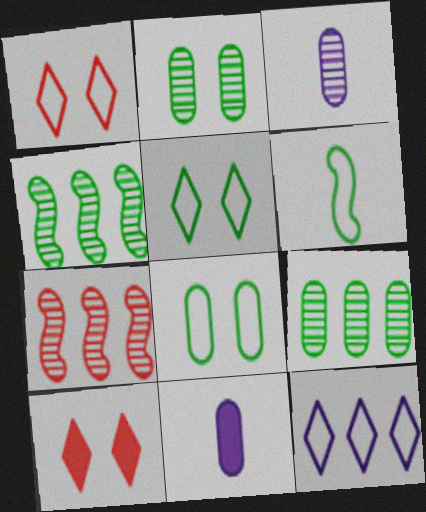[[1, 4, 11], 
[5, 7, 11]]